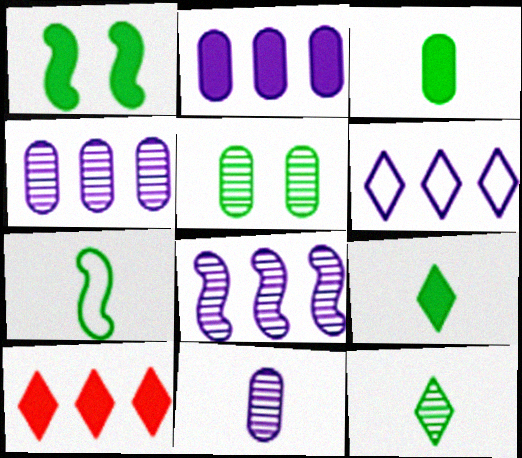[[2, 6, 8], 
[3, 7, 12]]